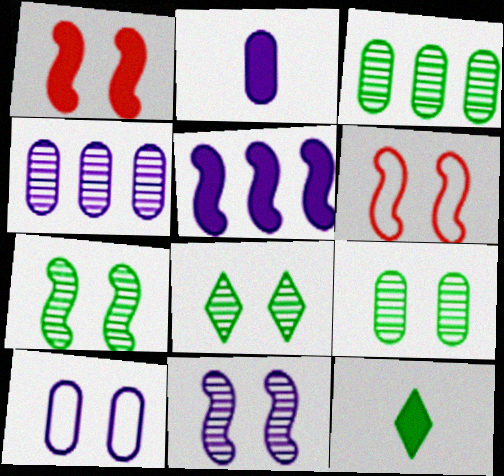[[1, 8, 10], 
[2, 4, 10], 
[4, 6, 12], 
[7, 8, 9]]